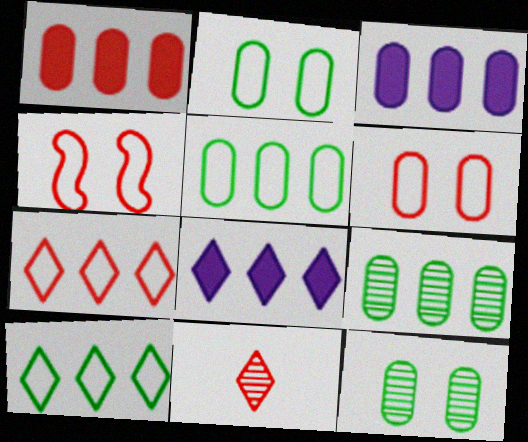[[1, 4, 11]]